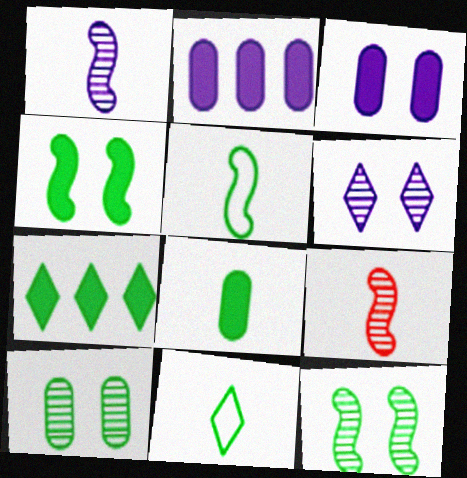[[4, 7, 8], 
[5, 7, 10]]